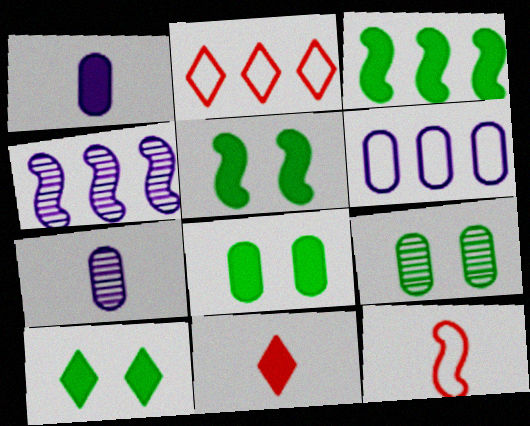[[2, 5, 7], 
[4, 5, 12], 
[5, 8, 10]]